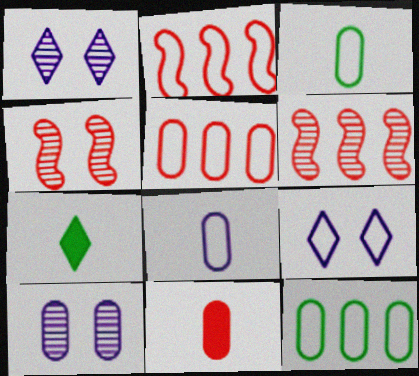[[2, 3, 9], 
[2, 7, 10], 
[10, 11, 12]]